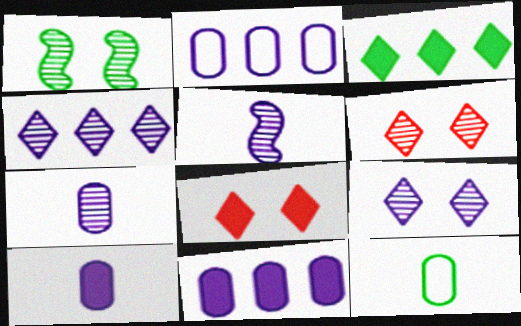[[1, 3, 12]]